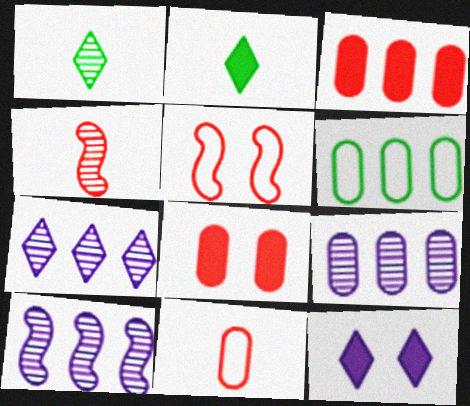[[2, 5, 9], 
[3, 6, 9], 
[4, 6, 12], 
[7, 9, 10]]